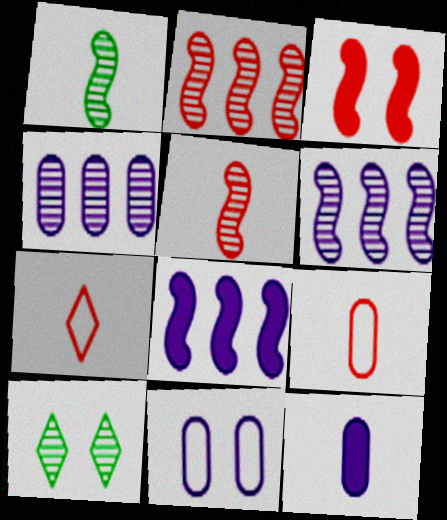[[1, 7, 12], 
[3, 10, 11], 
[4, 5, 10], 
[4, 11, 12], 
[8, 9, 10]]